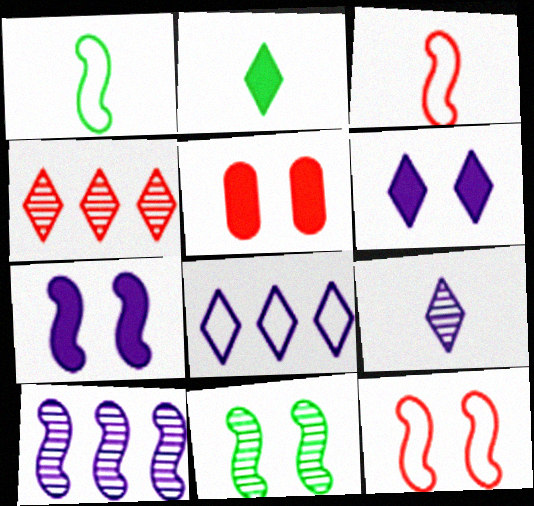[[3, 4, 5], 
[6, 8, 9], 
[7, 11, 12]]